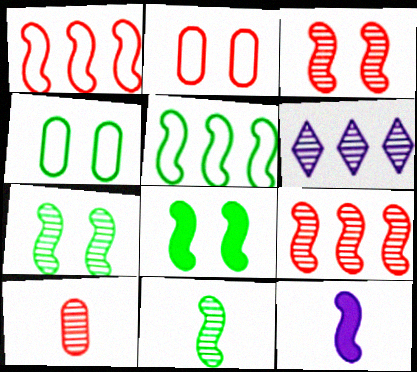[[1, 7, 12], 
[3, 5, 12], 
[5, 8, 11], 
[6, 7, 10]]